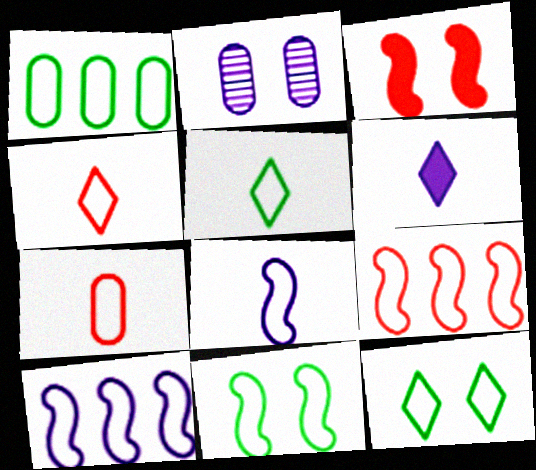[[1, 5, 11], 
[2, 3, 12], 
[2, 6, 10], 
[5, 7, 8], 
[7, 10, 12], 
[8, 9, 11]]